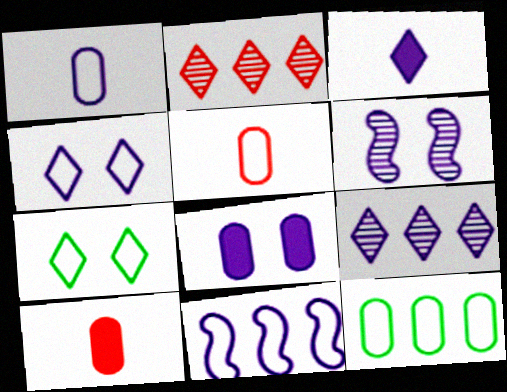[[1, 4, 11], 
[2, 3, 7], 
[3, 4, 9], 
[4, 6, 8], 
[5, 7, 11]]